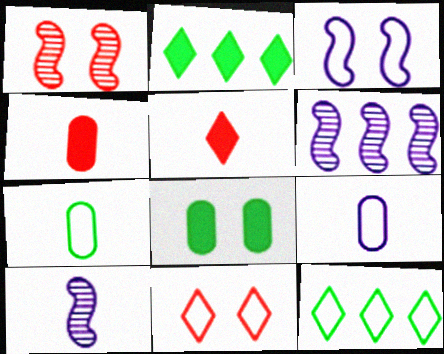[[1, 2, 9], 
[5, 7, 10]]